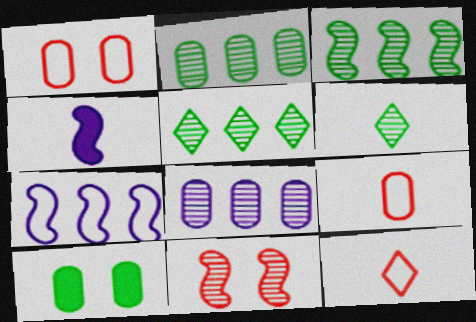[[1, 4, 5], 
[2, 3, 5], 
[4, 6, 9], 
[6, 8, 11], 
[8, 9, 10]]